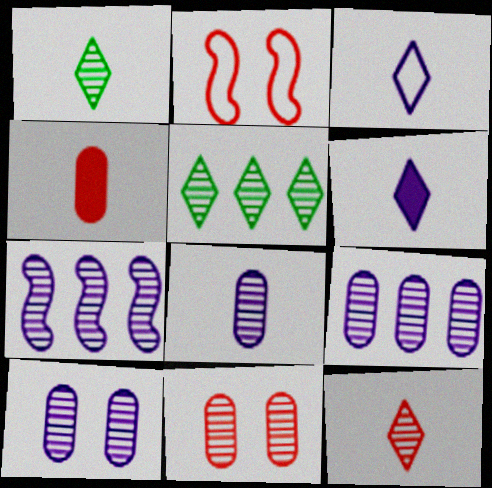[[1, 7, 11], 
[8, 9, 10]]